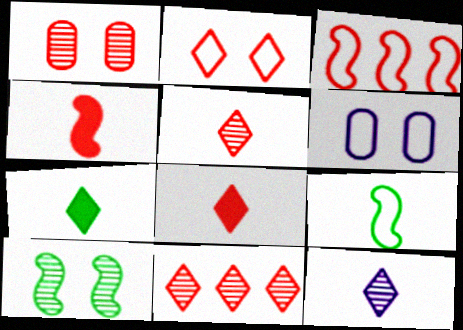[[1, 3, 8], 
[2, 8, 11]]